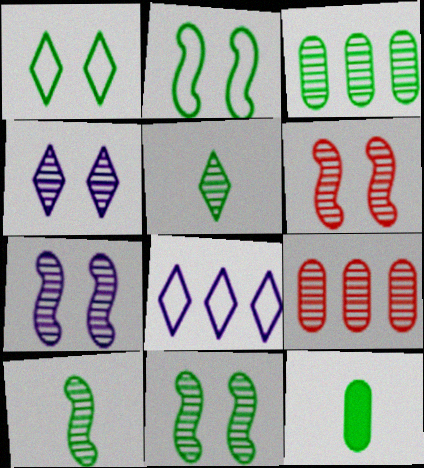[[3, 5, 11], 
[4, 9, 10], 
[5, 7, 9], 
[6, 7, 11], 
[6, 8, 12]]